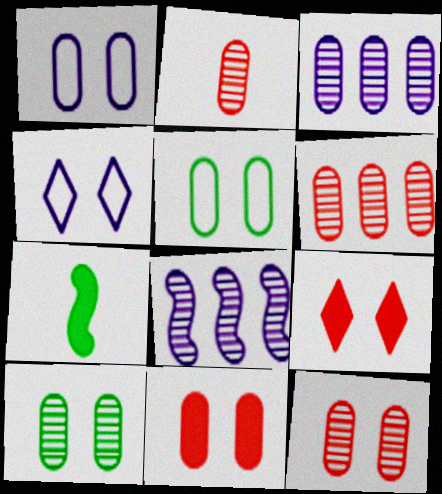[[1, 10, 11], 
[2, 3, 10], 
[2, 6, 12], 
[4, 6, 7]]